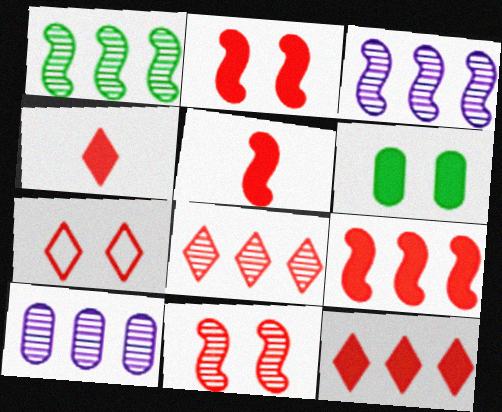[[1, 8, 10], 
[2, 5, 9], 
[4, 7, 8]]